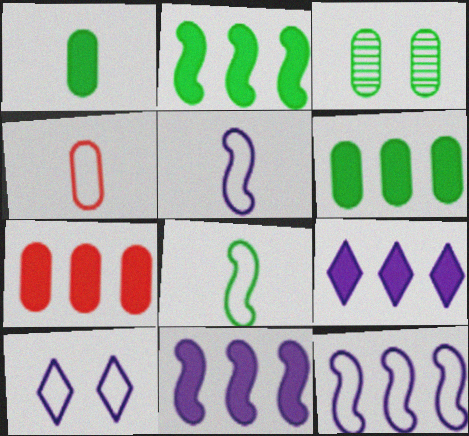[[2, 7, 9]]